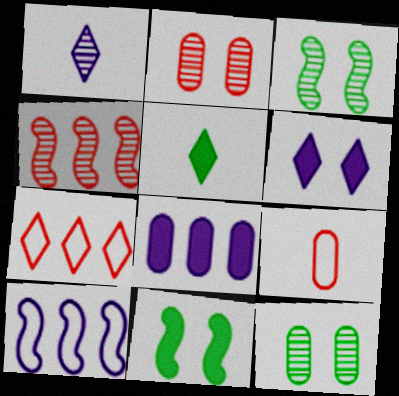[[1, 4, 12], 
[2, 5, 10], 
[8, 9, 12]]